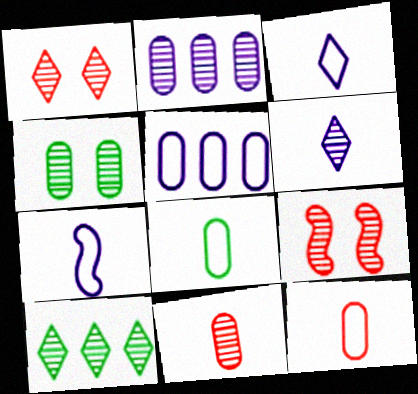[[1, 6, 10], 
[2, 4, 11]]